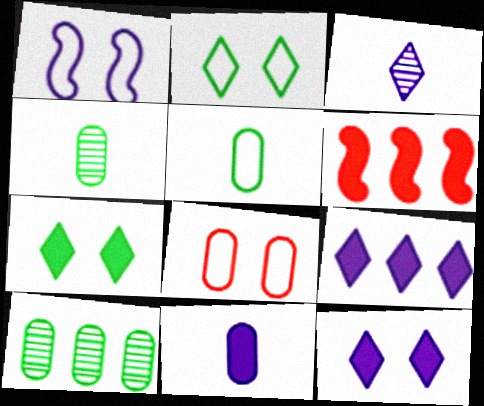[[1, 2, 8], 
[6, 7, 11], 
[8, 10, 11]]